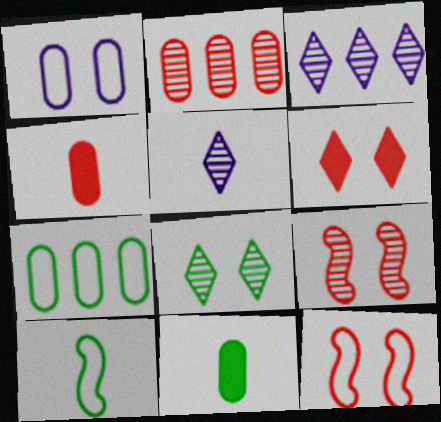[[1, 2, 11], 
[3, 11, 12], 
[4, 5, 10]]